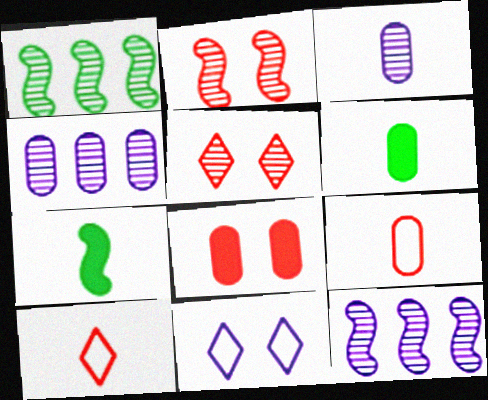[[1, 3, 5], 
[3, 6, 9], 
[3, 7, 10]]